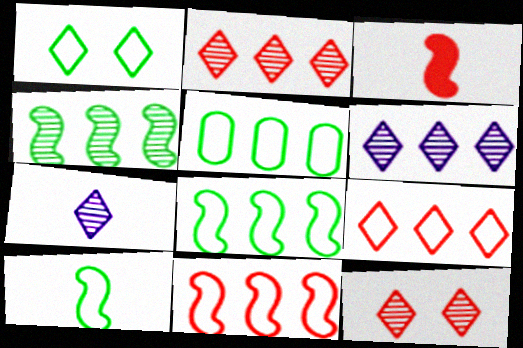[[1, 5, 10]]